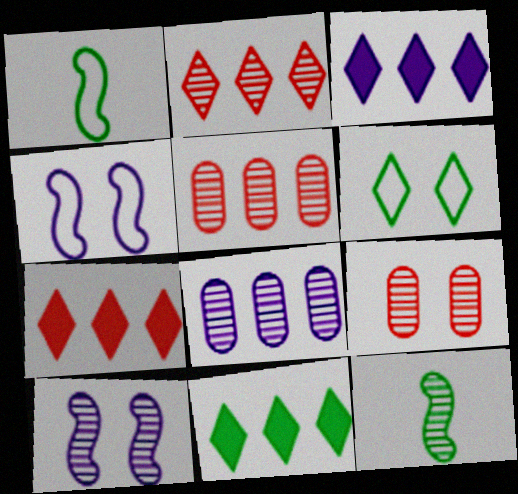[[1, 3, 9], 
[3, 7, 11]]